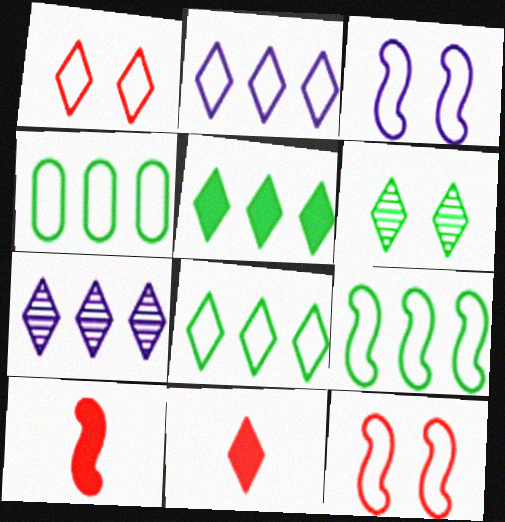[[2, 6, 11], 
[4, 8, 9]]